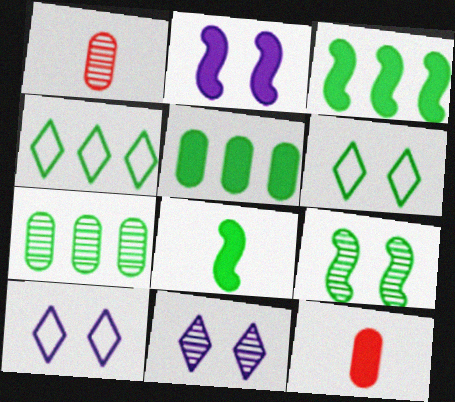[[1, 2, 4], 
[1, 3, 10], 
[3, 4, 7], 
[6, 7, 8]]